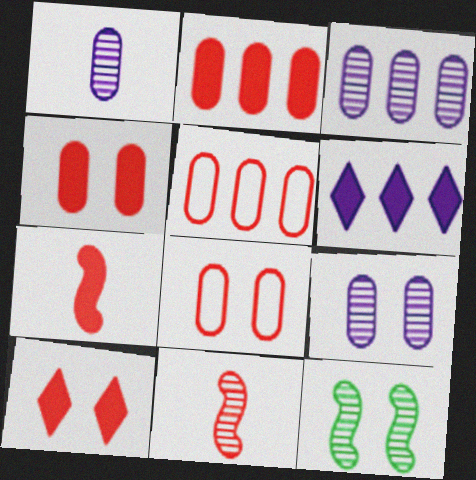[[1, 3, 9], 
[2, 7, 10], 
[5, 10, 11]]